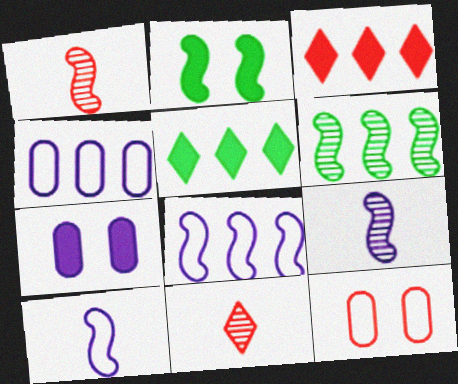[[1, 2, 8], 
[1, 3, 12], 
[2, 4, 11], 
[3, 4, 6], 
[5, 9, 12]]